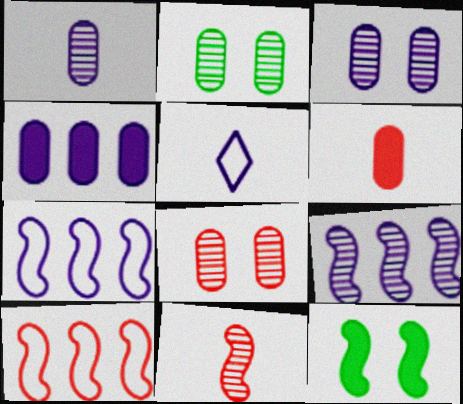[[2, 3, 8], 
[7, 11, 12]]